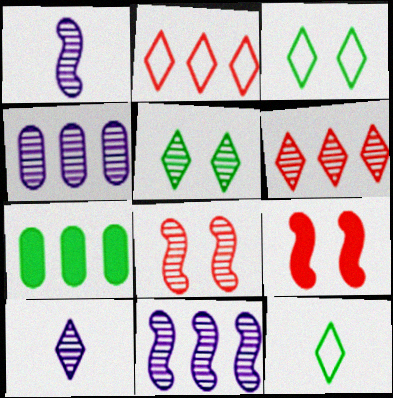[[2, 7, 11], 
[4, 9, 12], 
[5, 6, 10]]